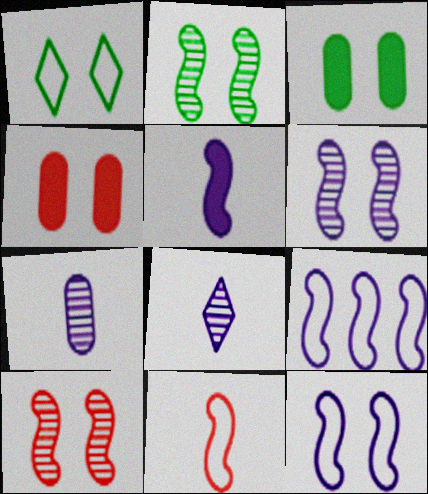[[1, 2, 3], 
[1, 4, 6], 
[2, 6, 10], 
[5, 6, 9]]